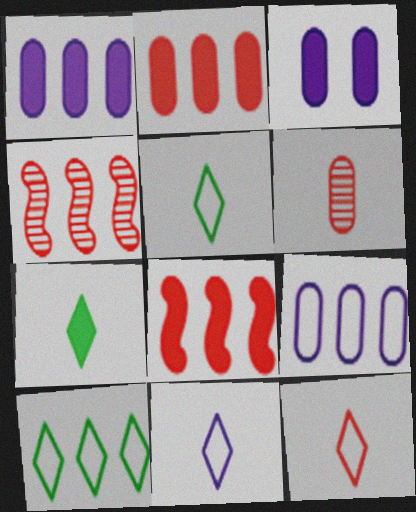[[1, 4, 10], 
[3, 4, 5], 
[3, 7, 8], 
[5, 11, 12]]